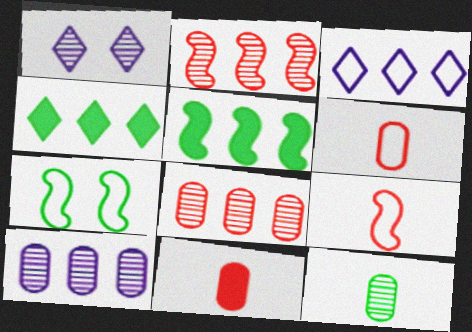[[1, 2, 12], 
[1, 5, 6], 
[3, 5, 8], 
[3, 6, 7], 
[4, 7, 12]]